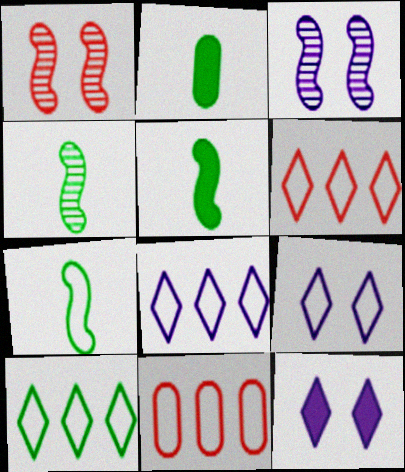[[1, 2, 8], 
[2, 3, 6], 
[4, 5, 7], 
[4, 11, 12], 
[6, 8, 10], 
[7, 9, 11]]